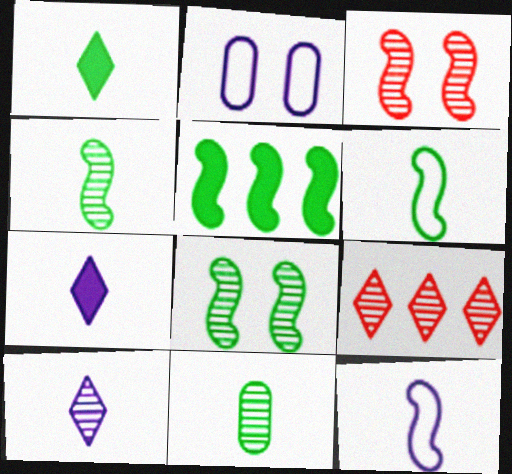[[1, 6, 11], 
[3, 5, 12], 
[5, 6, 8]]